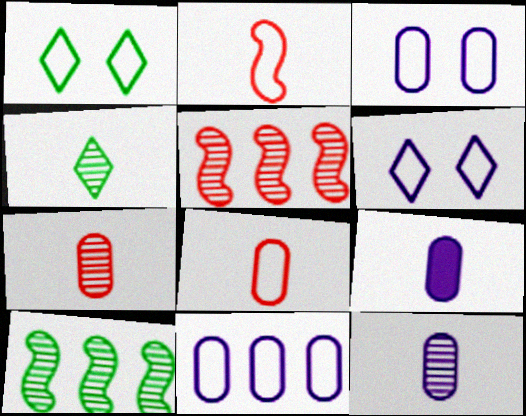[[1, 2, 11], 
[1, 5, 9], 
[2, 4, 9]]